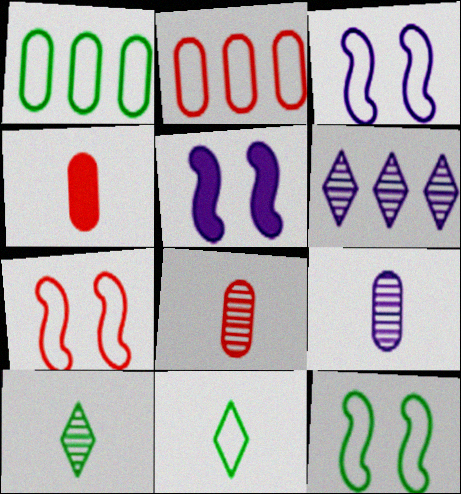[[1, 11, 12], 
[2, 3, 11], 
[2, 5, 10], 
[3, 7, 12], 
[4, 6, 12]]